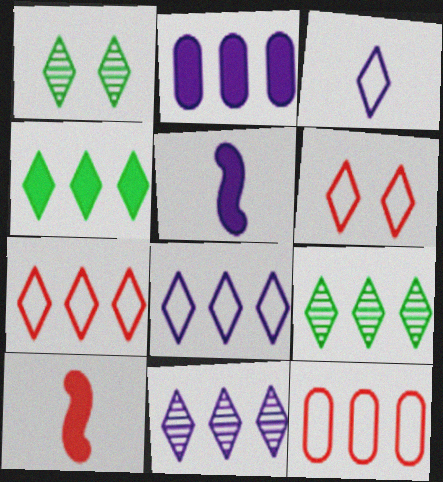[[1, 5, 12], 
[4, 7, 11]]